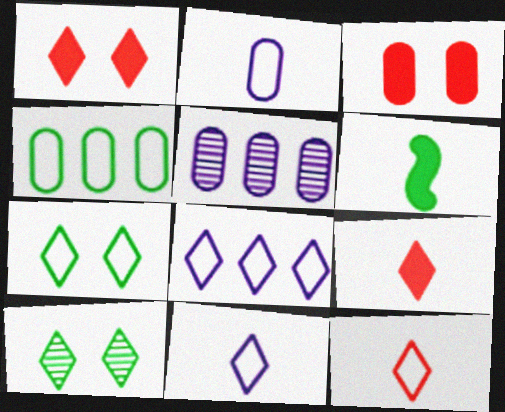[[4, 6, 10], 
[7, 8, 12], 
[8, 9, 10]]